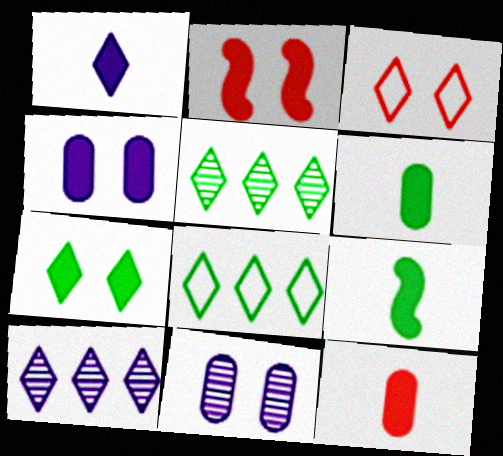[[1, 3, 5], 
[1, 9, 12], 
[2, 4, 7]]